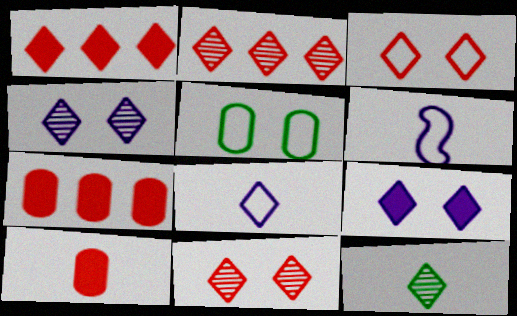[[2, 4, 12], 
[6, 10, 12]]